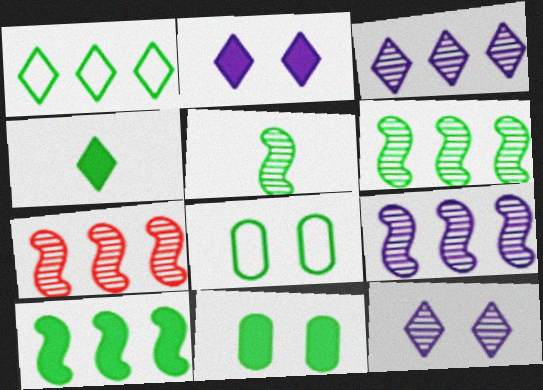[[1, 5, 11], 
[4, 6, 8], 
[4, 10, 11], 
[6, 7, 9]]